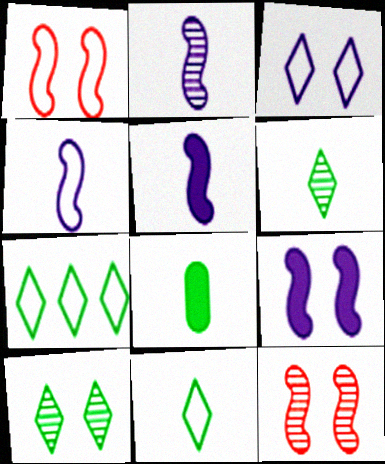[[2, 4, 5]]